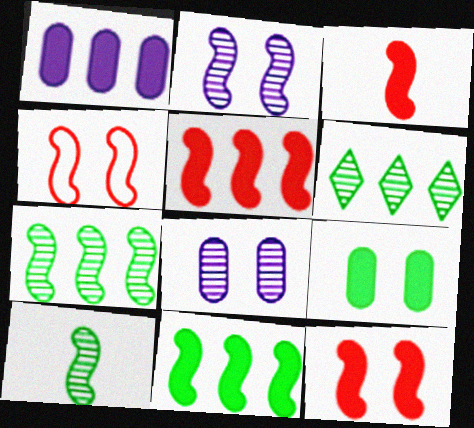[[3, 5, 12]]